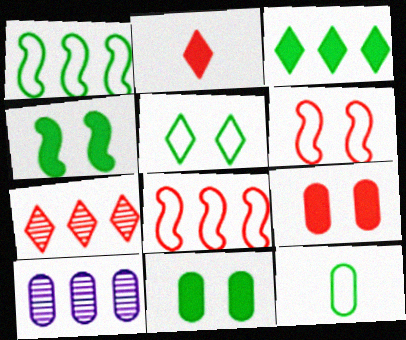[[1, 5, 12], 
[3, 8, 10], 
[9, 10, 12]]